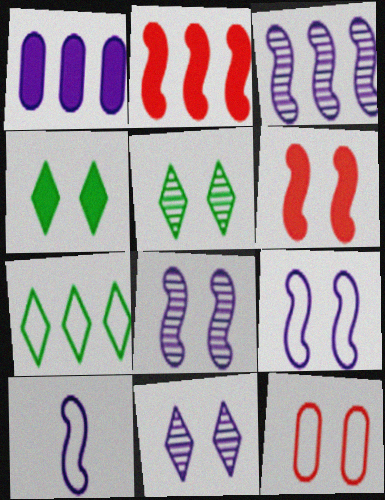[[1, 10, 11], 
[4, 8, 12], 
[7, 10, 12]]